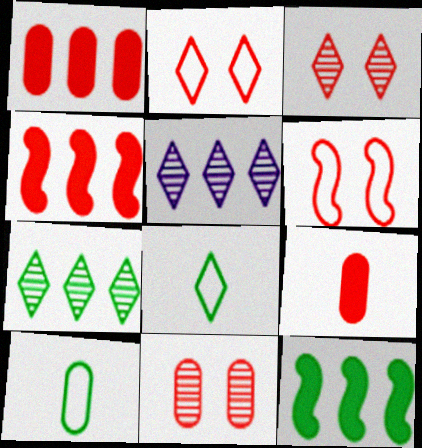[]